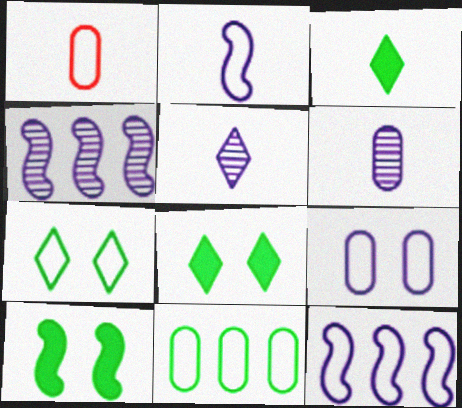[[1, 4, 8], 
[1, 7, 12], 
[1, 9, 11]]